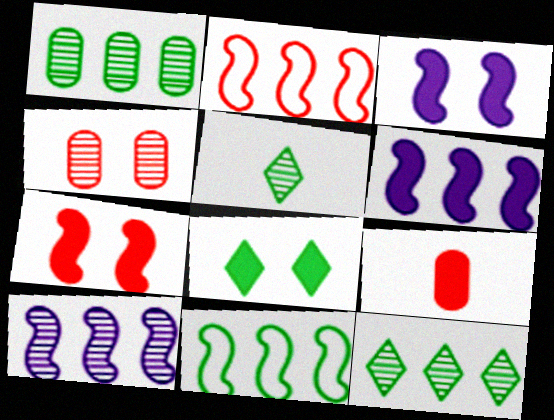[[4, 5, 10], 
[6, 8, 9]]